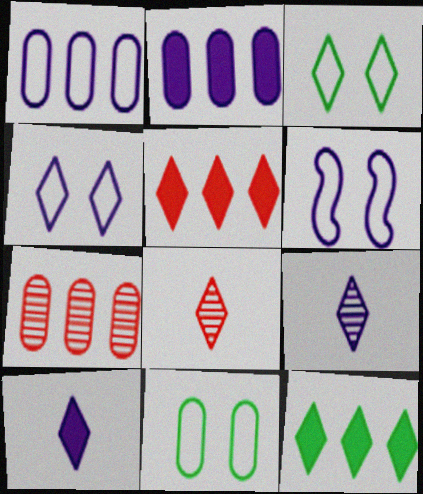[[2, 6, 9], 
[3, 5, 9], 
[4, 8, 12]]